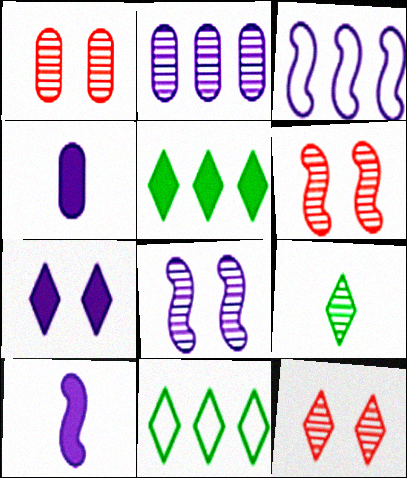[[1, 6, 12], 
[1, 10, 11], 
[2, 6, 9], 
[3, 8, 10], 
[4, 6, 11]]